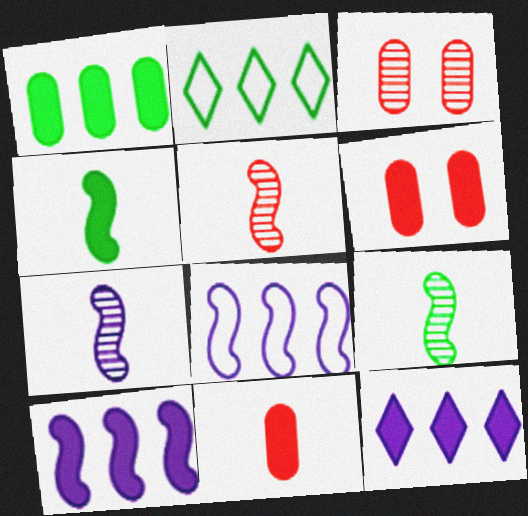[[2, 6, 7], 
[4, 6, 12], 
[5, 7, 9]]